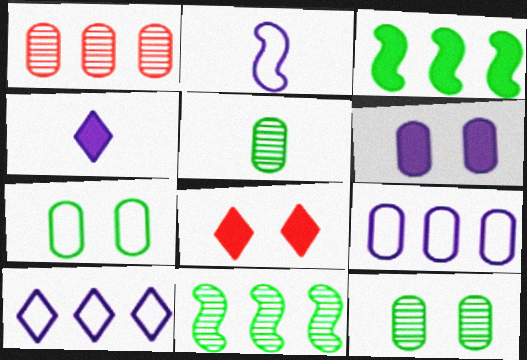[[1, 3, 10]]